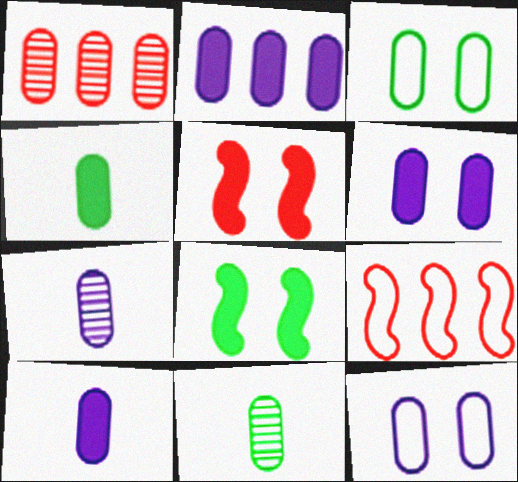[[1, 3, 10], 
[1, 4, 12], 
[2, 6, 10], 
[2, 7, 12]]